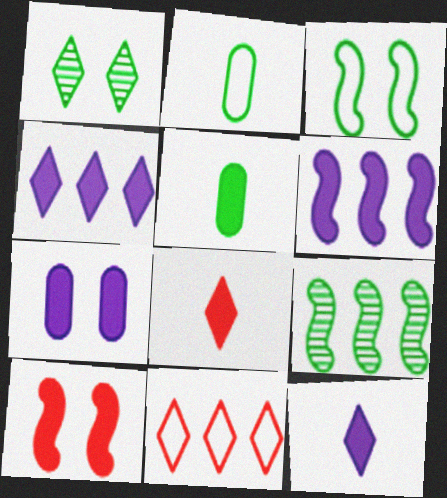[[1, 11, 12], 
[4, 5, 10], 
[6, 7, 12]]